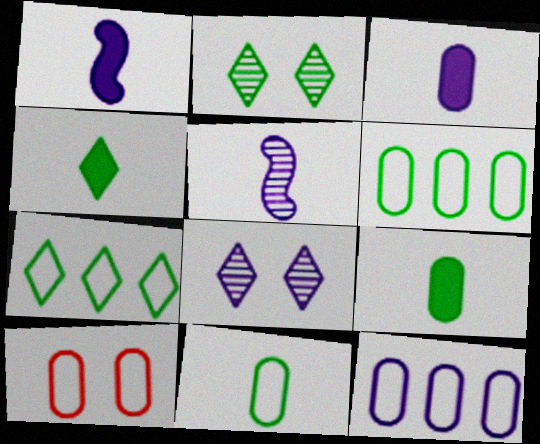[[1, 8, 12], 
[2, 4, 7], 
[10, 11, 12]]